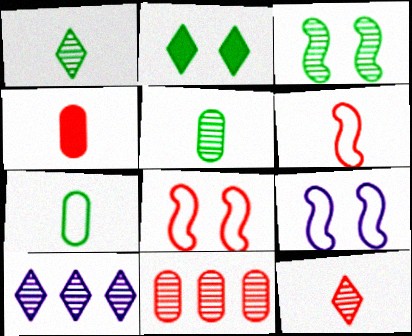[[4, 6, 12]]